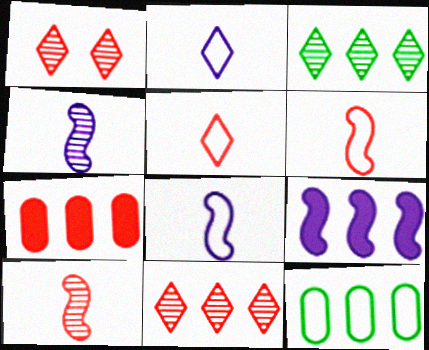[[1, 6, 7], 
[9, 11, 12]]